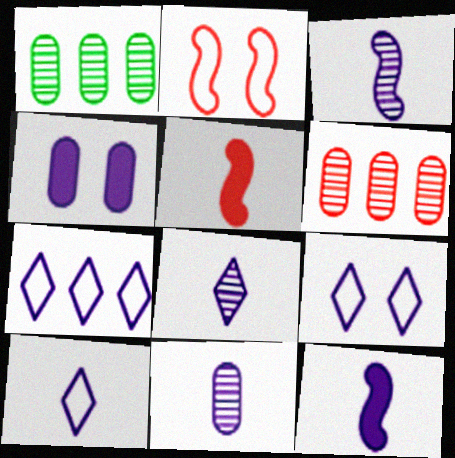[[1, 5, 9], 
[3, 4, 7], 
[3, 8, 11], 
[7, 9, 10], 
[10, 11, 12]]